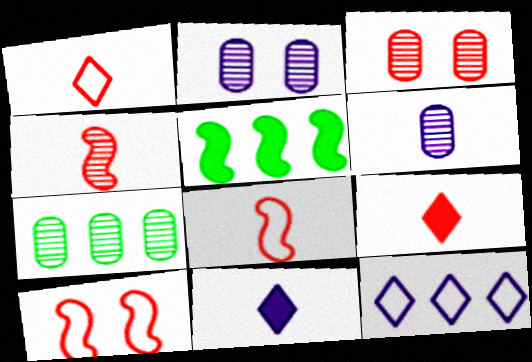[[1, 2, 5], 
[3, 6, 7], 
[7, 10, 11]]